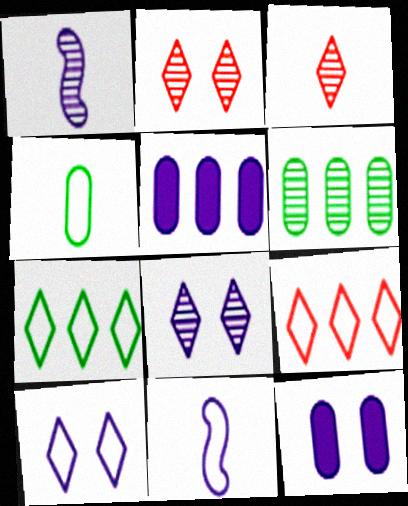[[1, 2, 6], 
[1, 5, 10], 
[5, 8, 11]]